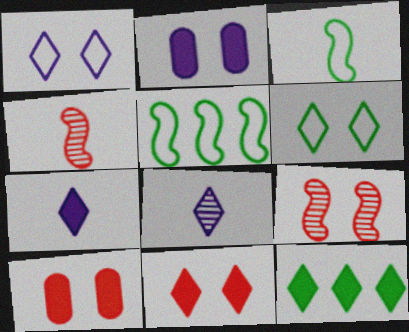[[2, 6, 9], 
[5, 8, 10], 
[7, 11, 12]]